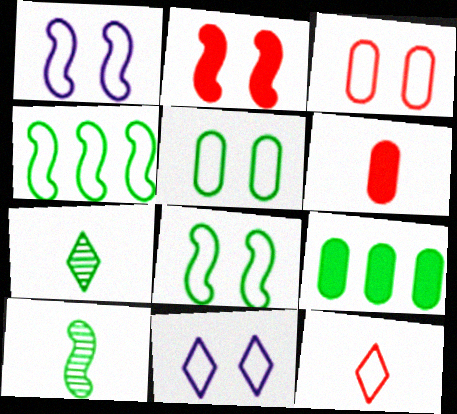[[3, 8, 11], 
[7, 8, 9]]